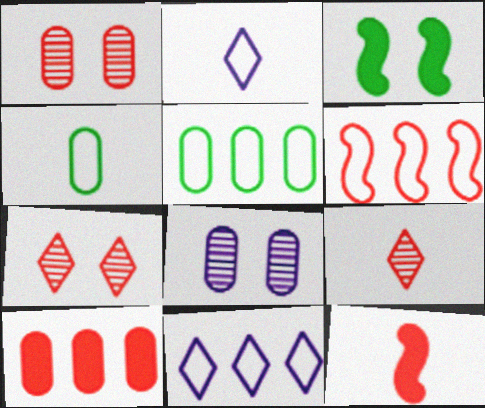[[4, 8, 10], 
[5, 6, 11]]